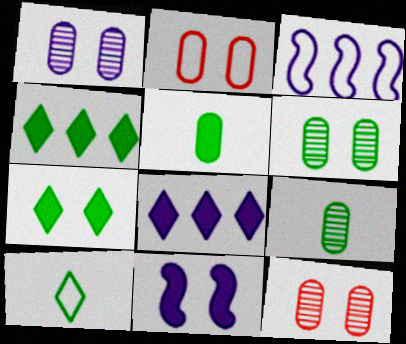[[1, 6, 12], 
[2, 3, 10]]